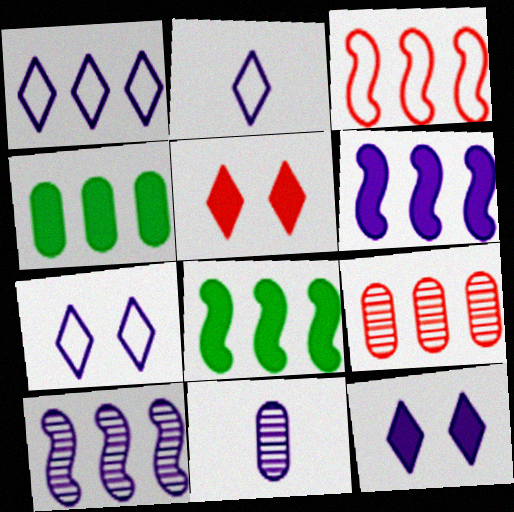[[1, 2, 7], 
[1, 8, 9], 
[3, 8, 10], 
[6, 7, 11]]